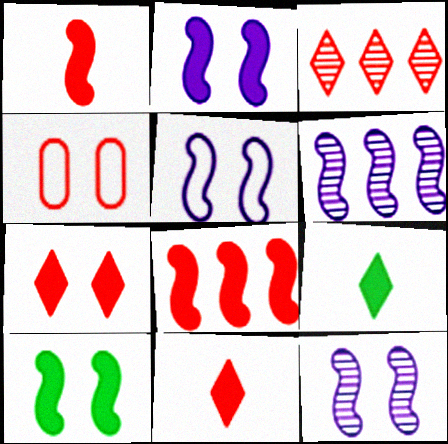[[1, 3, 4], 
[2, 5, 12], 
[4, 6, 9]]